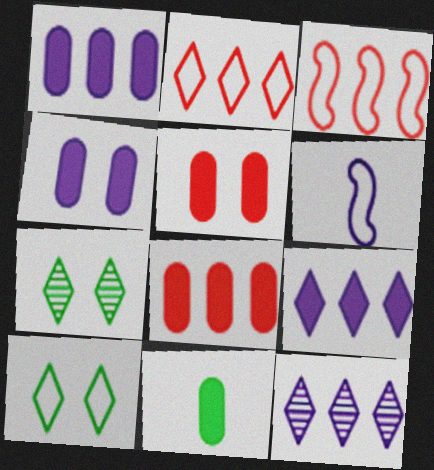[[1, 5, 11], 
[4, 6, 12], 
[4, 8, 11], 
[6, 7, 8]]